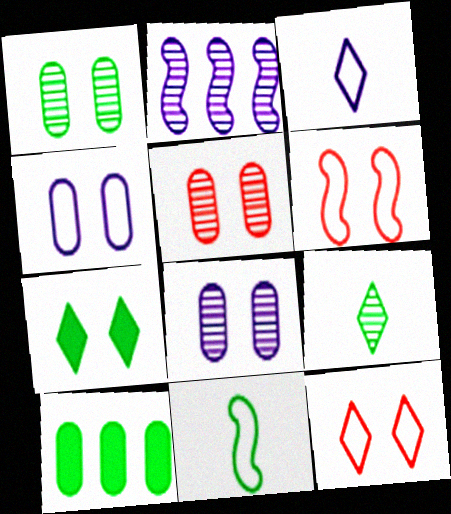[[1, 5, 8], 
[2, 5, 9], 
[6, 7, 8]]